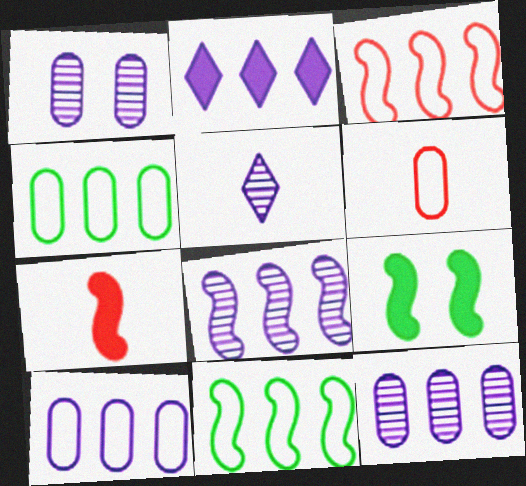[[1, 5, 8], 
[2, 8, 10]]